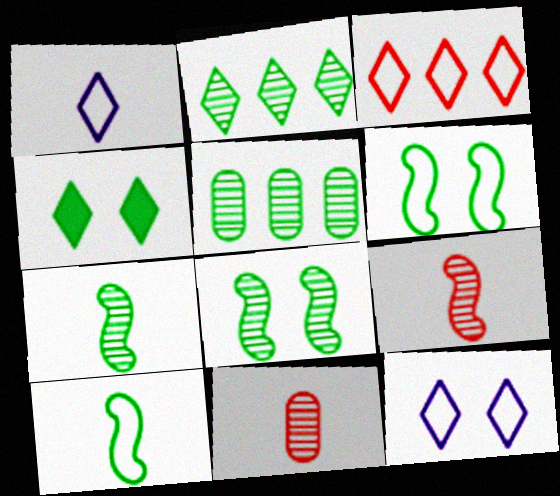[[4, 5, 10]]